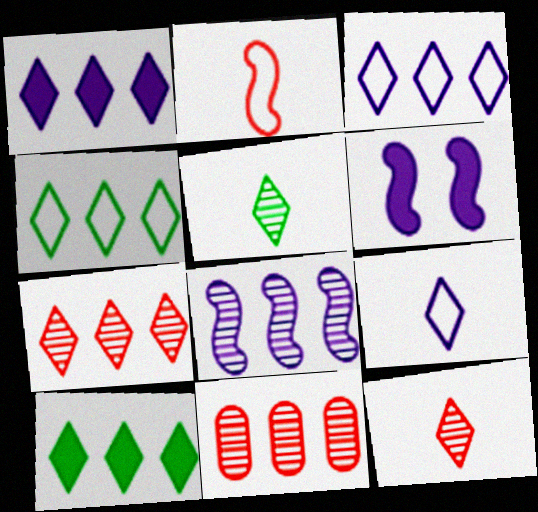[[1, 4, 7], 
[3, 7, 10]]